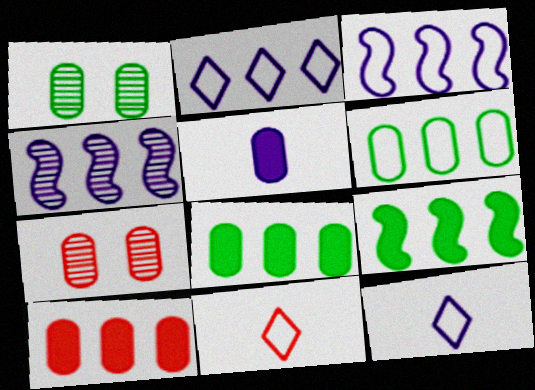[[5, 6, 7], 
[7, 9, 12]]